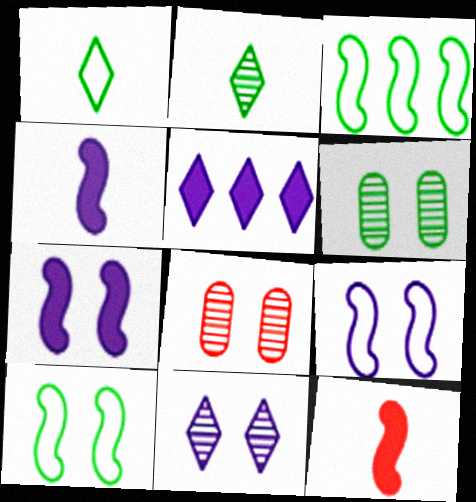[]